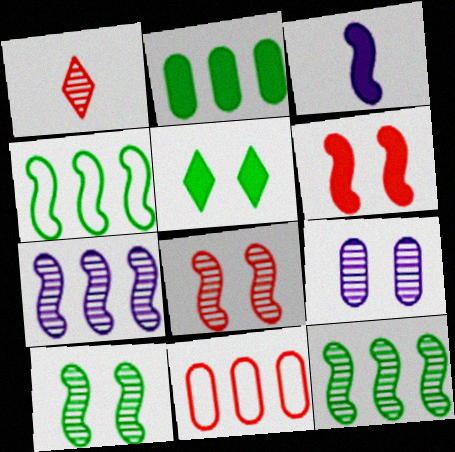[[1, 6, 11], 
[1, 9, 12], 
[3, 4, 8]]